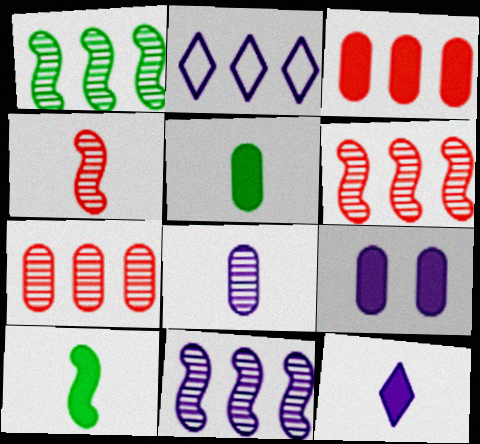[[1, 2, 3], 
[1, 6, 11], 
[3, 5, 9]]